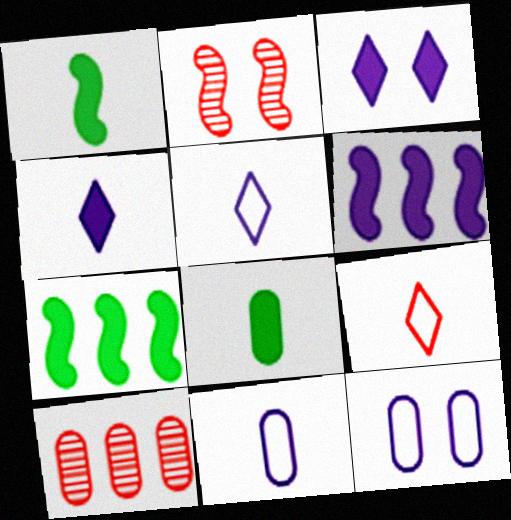[[8, 10, 12]]